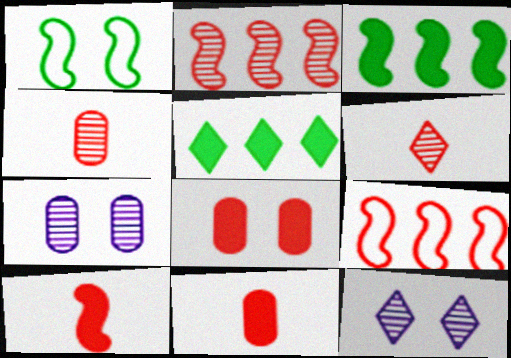[[1, 8, 12], 
[6, 8, 9]]